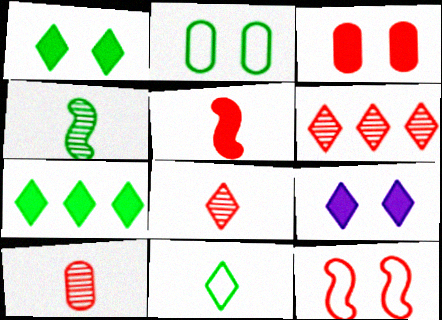[[2, 4, 7], 
[6, 9, 11]]